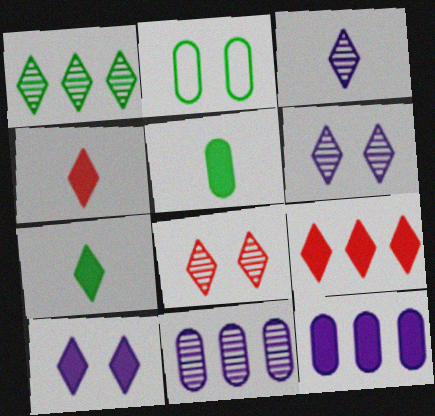[[1, 3, 8], 
[7, 9, 10]]